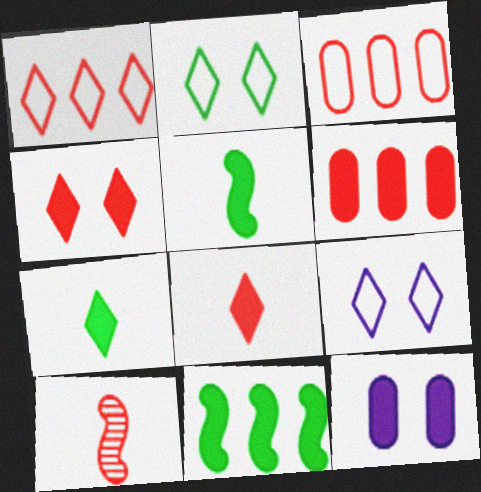[[3, 4, 10], 
[8, 11, 12]]